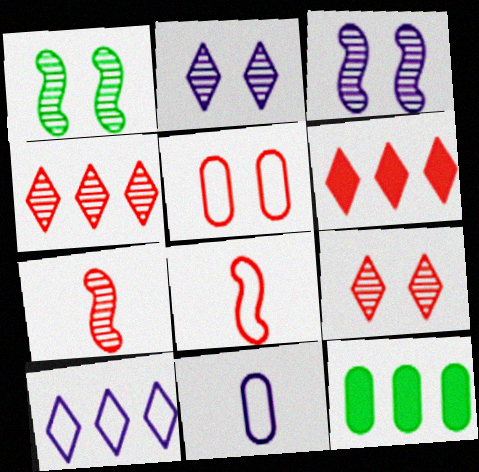[[1, 6, 11], 
[2, 8, 12], 
[5, 6, 7]]